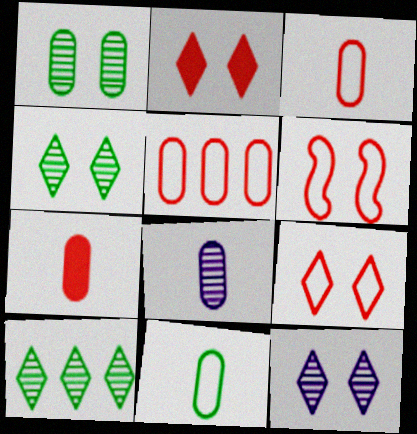[[7, 8, 11]]